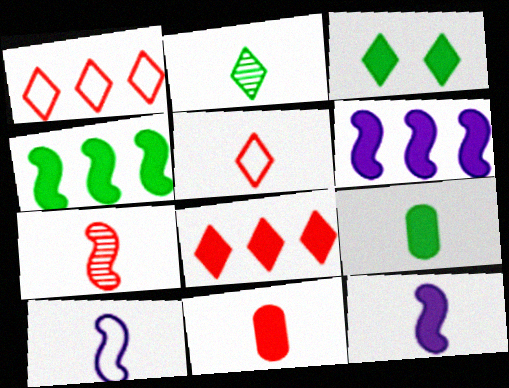[[2, 10, 11], 
[3, 4, 9], 
[3, 6, 11], 
[5, 7, 11]]